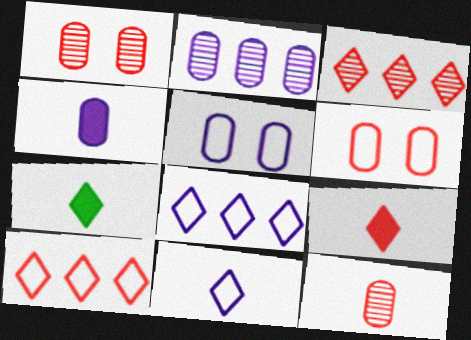[[2, 4, 5]]